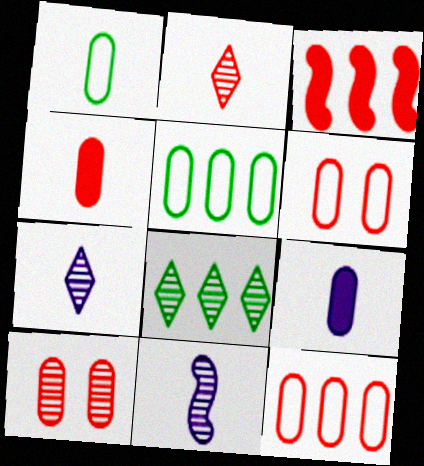[[2, 3, 6], 
[4, 10, 12], 
[5, 9, 10], 
[8, 10, 11]]